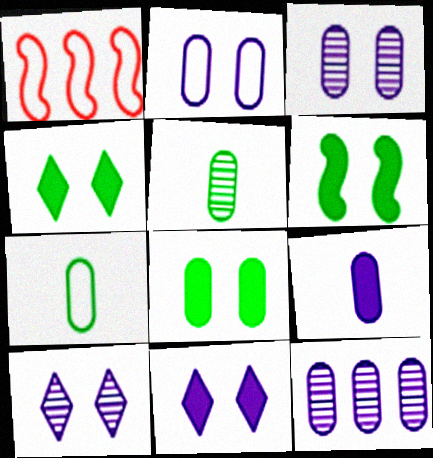[[1, 5, 11], 
[2, 9, 12], 
[4, 6, 8]]